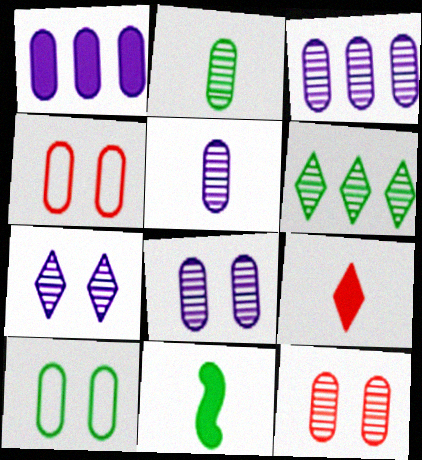[[1, 2, 4], 
[2, 3, 12], 
[3, 5, 8], 
[6, 10, 11]]